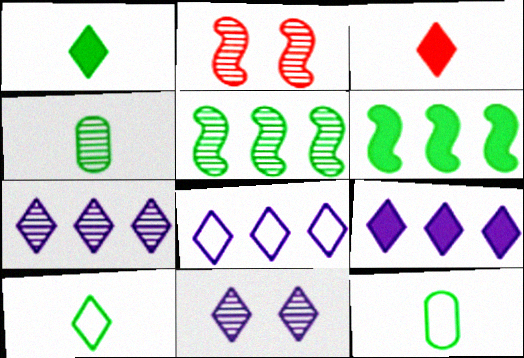[[2, 4, 7], 
[2, 9, 12], 
[7, 8, 9]]